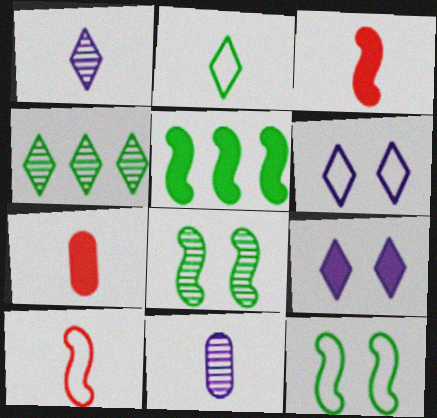[[2, 3, 11], 
[5, 7, 9]]